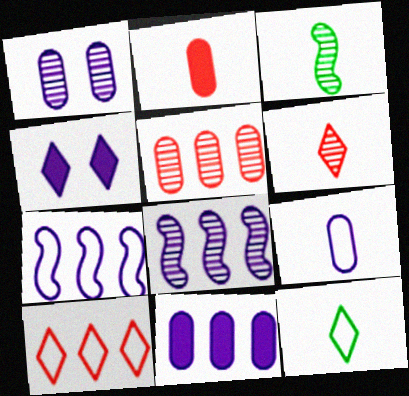[[1, 9, 11], 
[4, 8, 9]]